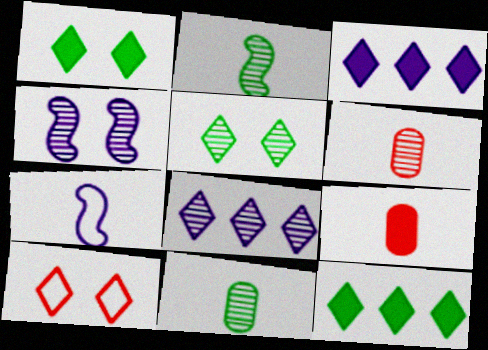[]